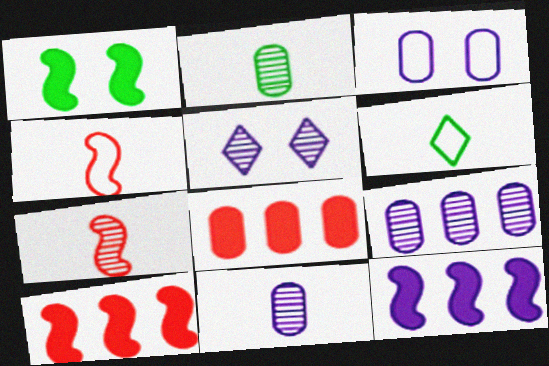[[2, 3, 8]]